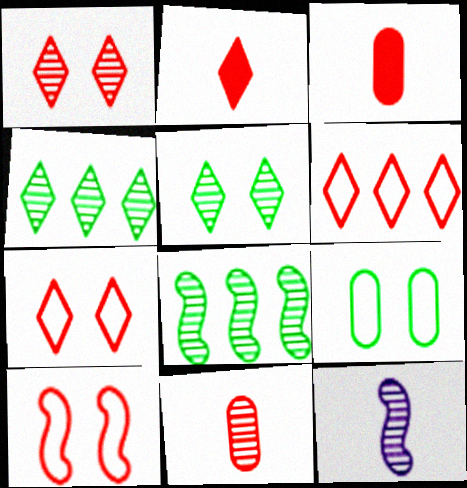[[1, 2, 6]]